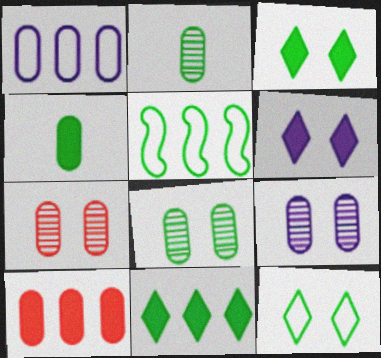[[1, 4, 7], 
[2, 3, 5], 
[7, 8, 9]]